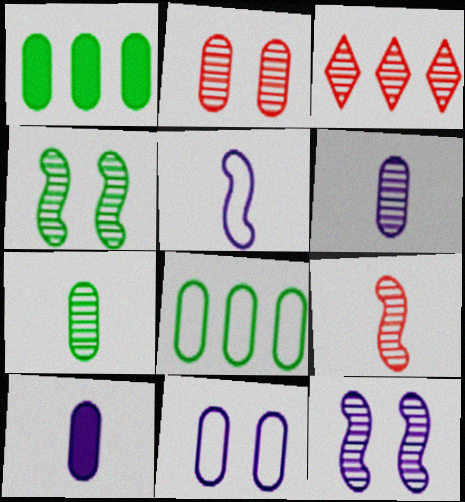[[2, 3, 9], 
[2, 8, 10], 
[3, 4, 6], 
[3, 7, 12]]